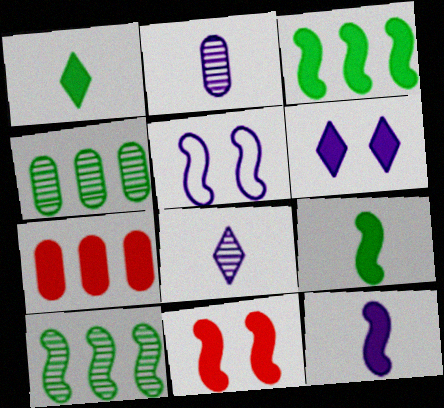[[3, 11, 12], 
[6, 7, 9]]